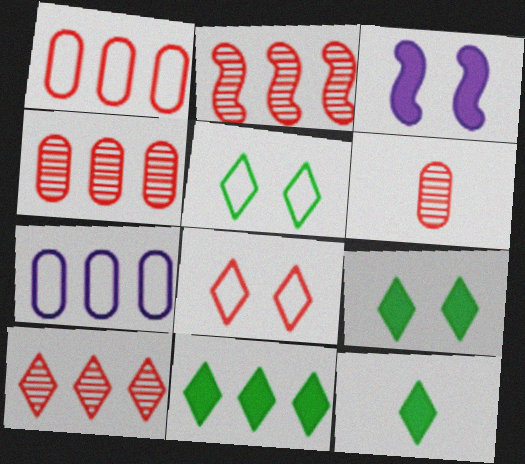[[2, 4, 10], 
[2, 7, 11], 
[9, 11, 12]]